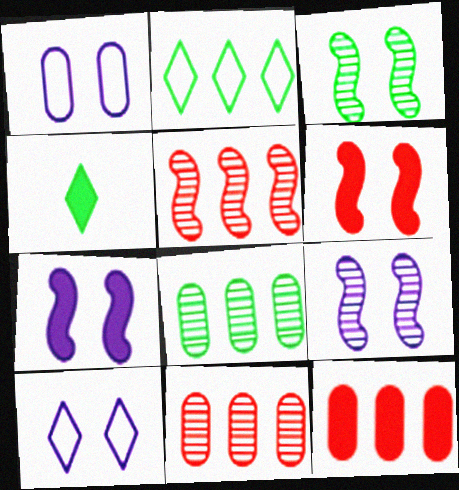[[1, 4, 5], 
[4, 7, 12]]